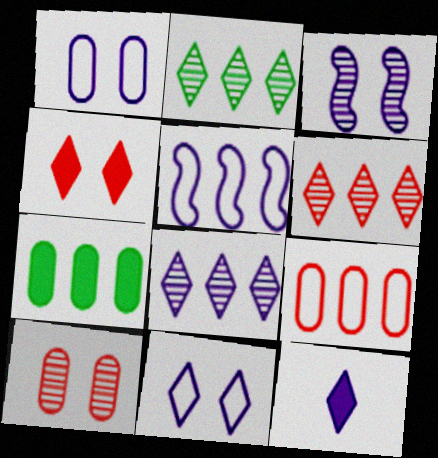[[2, 6, 8], 
[5, 6, 7], 
[8, 11, 12]]